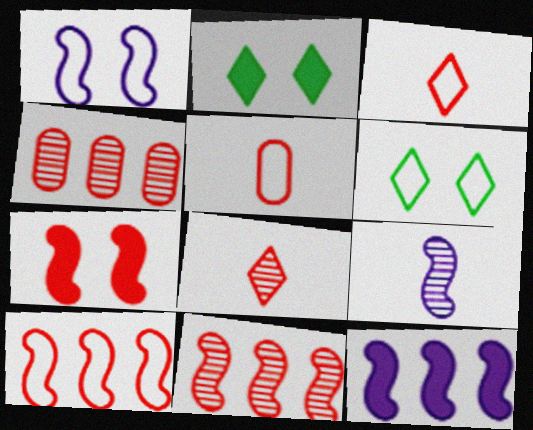[[1, 9, 12], 
[3, 4, 7]]